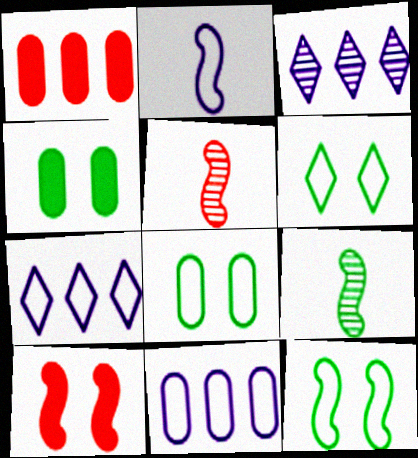[[4, 5, 7], 
[6, 8, 12]]